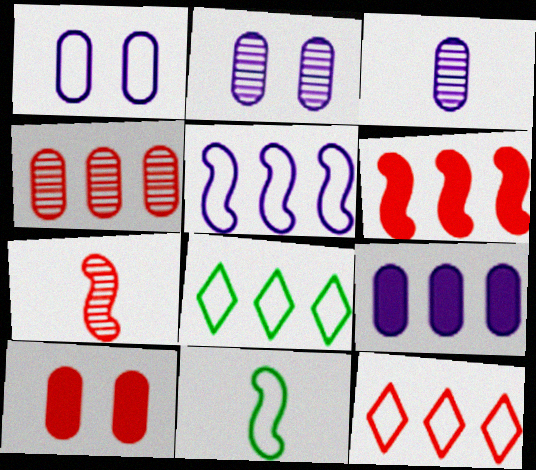[[1, 3, 9], 
[1, 11, 12], 
[4, 6, 12], 
[7, 10, 12]]